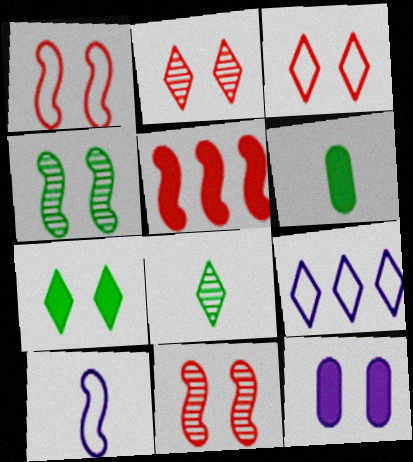[[3, 4, 12], 
[4, 5, 10], 
[6, 9, 11]]